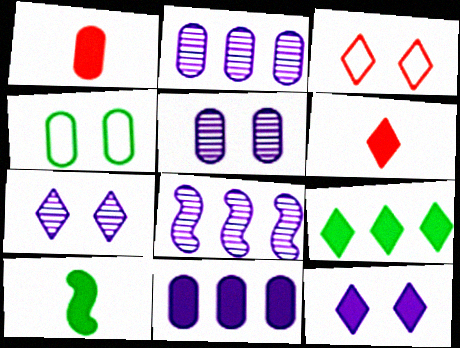[[1, 2, 4], 
[2, 3, 10], 
[4, 6, 8], 
[6, 9, 12]]